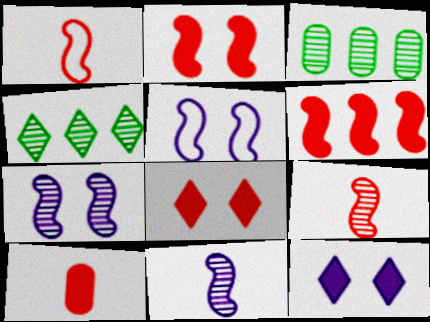[[1, 3, 12], 
[4, 5, 10], 
[6, 8, 10]]